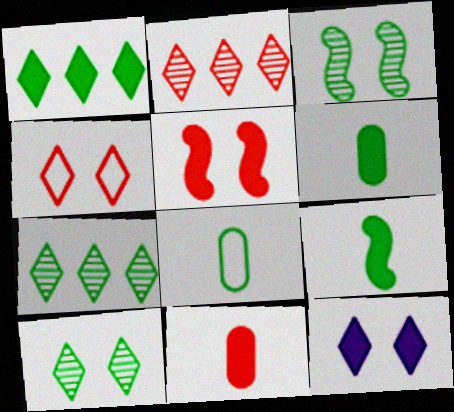[[1, 3, 8], 
[4, 10, 12]]